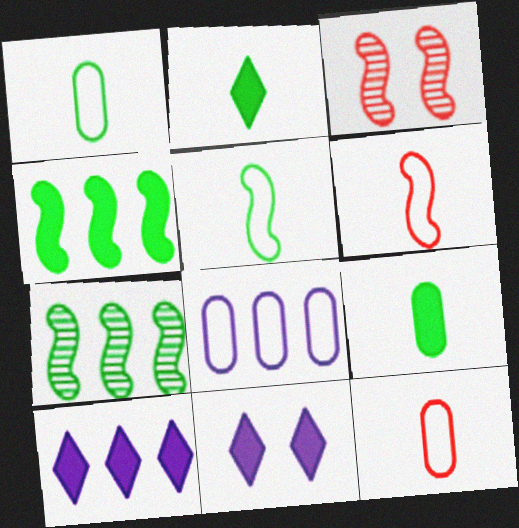[[1, 3, 10], 
[2, 3, 8], 
[7, 11, 12]]